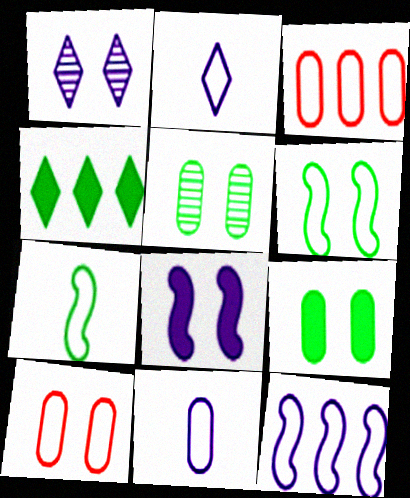[[2, 3, 6], 
[4, 5, 7]]